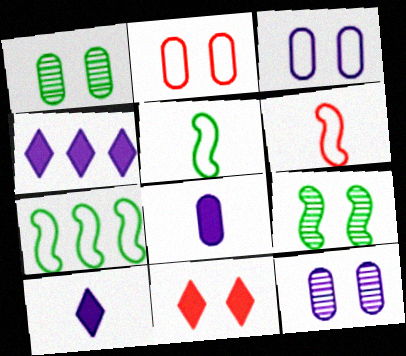[[1, 4, 6], 
[3, 9, 11]]